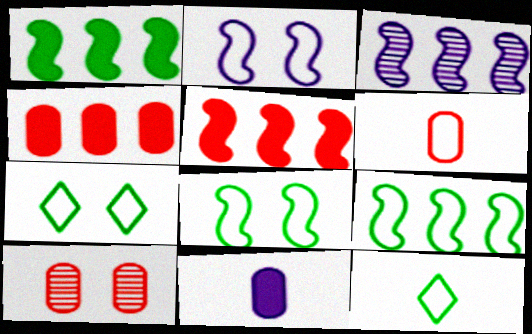[[3, 5, 9], 
[4, 6, 10]]